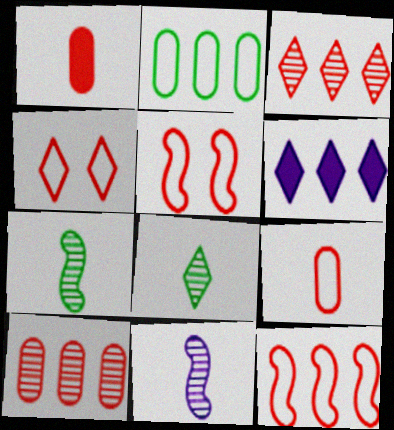[[1, 3, 5], 
[4, 6, 8], 
[4, 9, 12]]